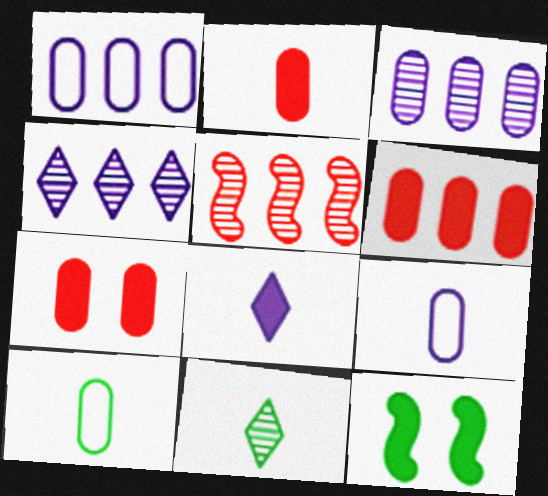[[2, 6, 7], 
[3, 7, 10], 
[6, 8, 12]]